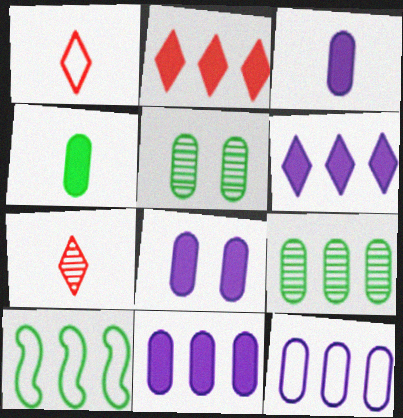[[3, 8, 11], 
[7, 8, 10]]